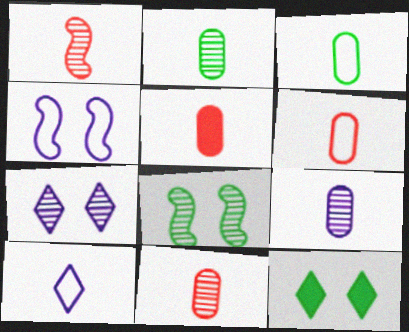[[2, 9, 11], 
[3, 5, 9], 
[5, 6, 11]]